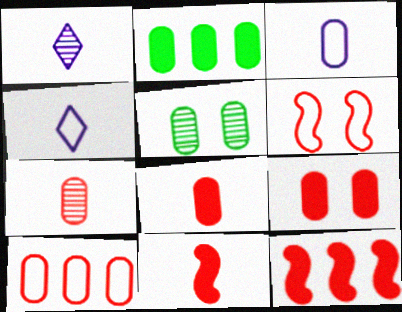[[1, 2, 6], 
[4, 5, 12], 
[7, 9, 10]]